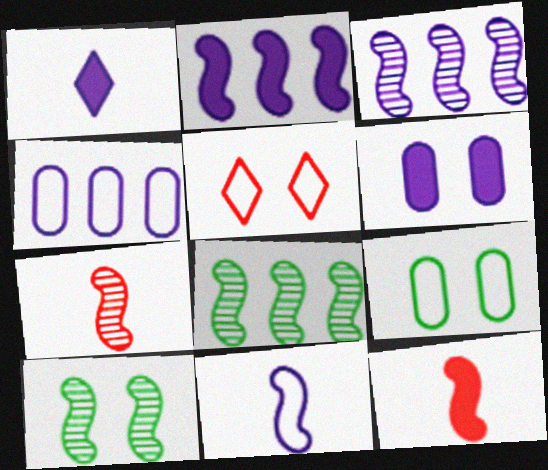[[1, 2, 6], 
[3, 7, 10], 
[5, 6, 10]]